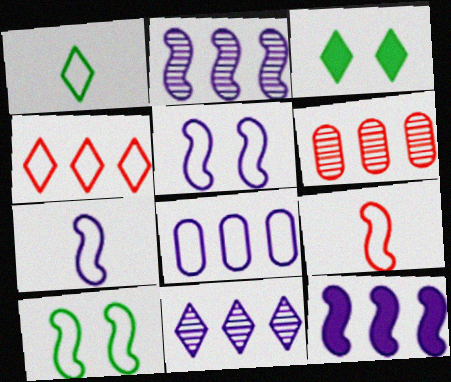[[3, 6, 7], 
[8, 11, 12]]